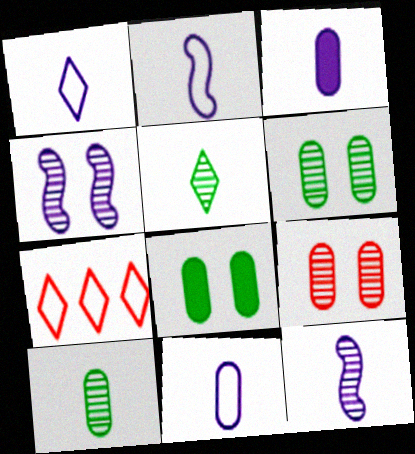[[1, 2, 11], 
[1, 3, 12], 
[7, 8, 12]]